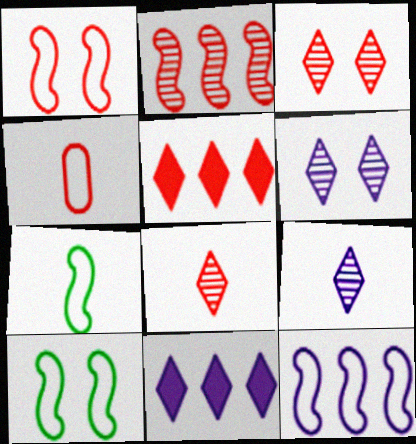[[1, 7, 12]]